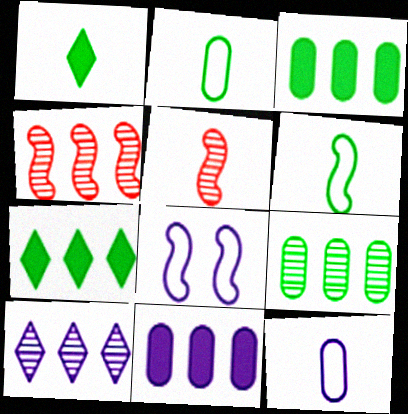[[1, 5, 12], 
[4, 9, 10]]